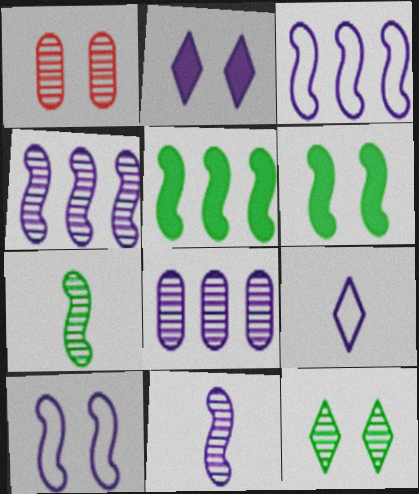[[1, 5, 9]]